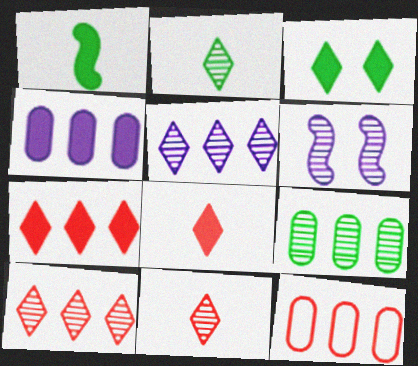[[4, 9, 12], 
[6, 9, 11]]